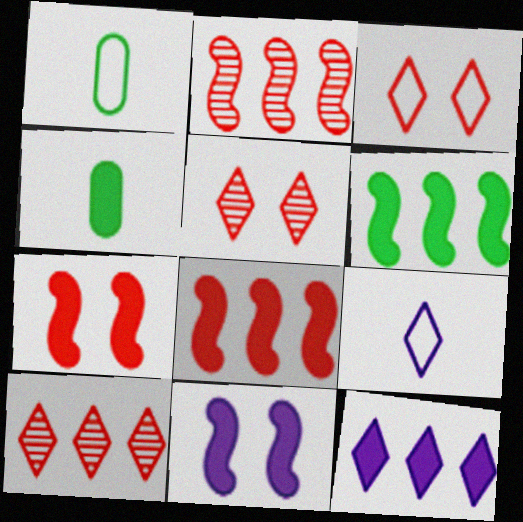[[1, 10, 11], 
[4, 7, 12]]